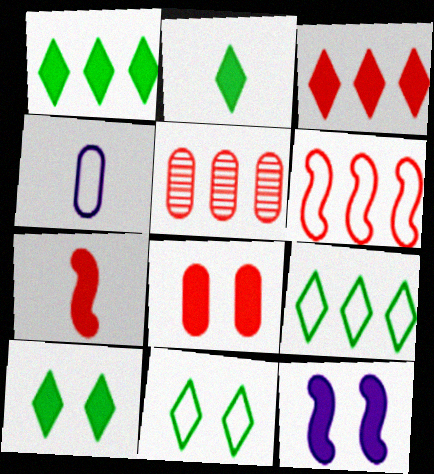[[1, 2, 10], 
[3, 5, 6], 
[3, 7, 8], 
[4, 6, 11], 
[8, 10, 12]]